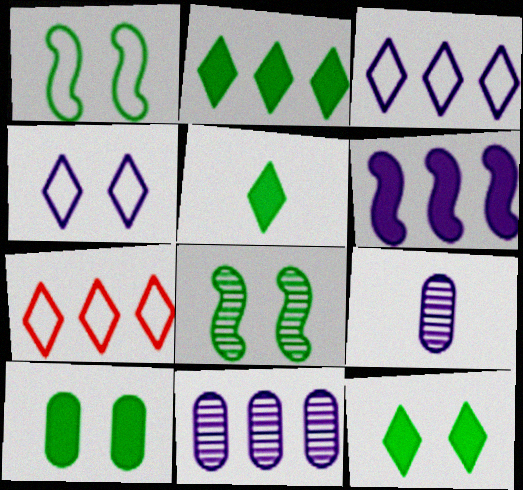[[2, 5, 12], 
[3, 6, 11], 
[4, 6, 9]]